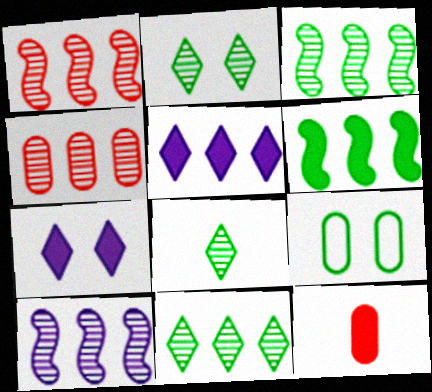[[1, 3, 10], 
[2, 8, 11], 
[4, 10, 11], 
[6, 7, 12], 
[6, 8, 9]]